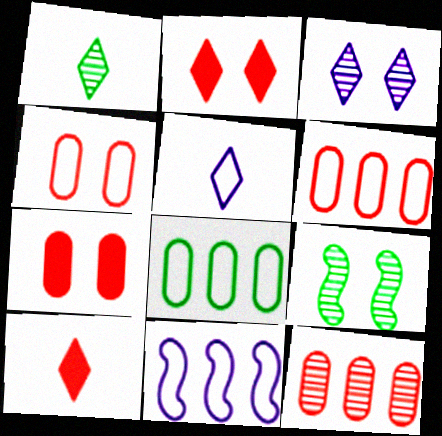[[1, 5, 10], 
[1, 7, 11]]